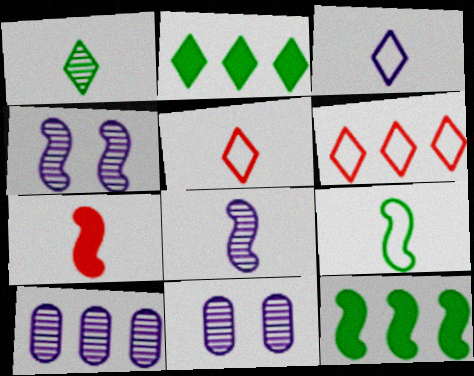[[5, 11, 12], 
[6, 10, 12], 
[7, 8, 9]]